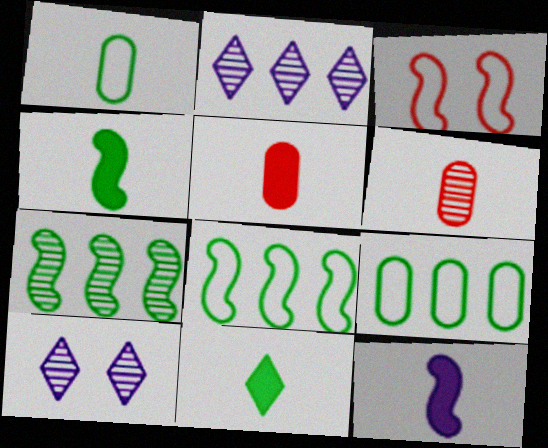[[3, 7, 12], 
[5, 8, 10], 
[5, 11, 12], 
[6, 7, 10]]